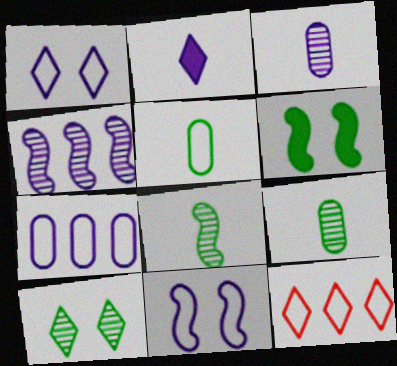[[2, 10, 12], 
[3, 6, 12], 
[5, 11, 12]]